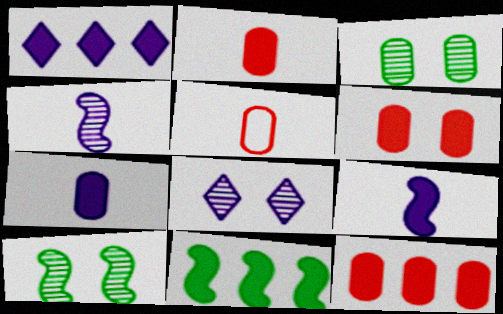[[1, 5, 10], 
[1, 11, 12], 
[2, 6, 12], 
[5, 8, 11]]